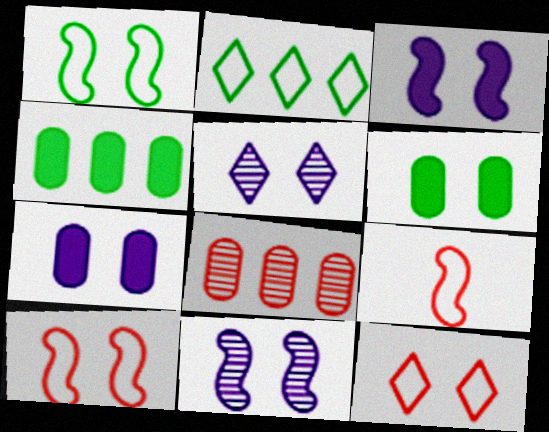[[4, 5, 9], 
[5, 6, 10], 
[6, 11, 12]]